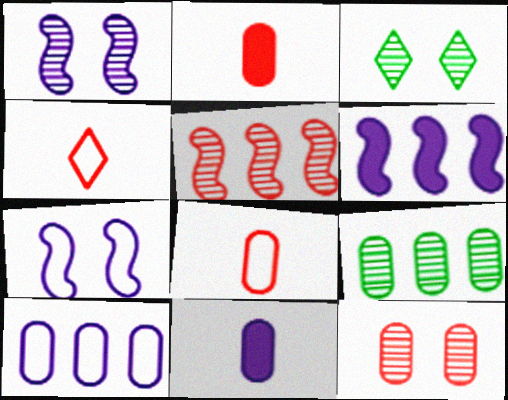[[1, 3, 12], 
[3, 6, 8]]